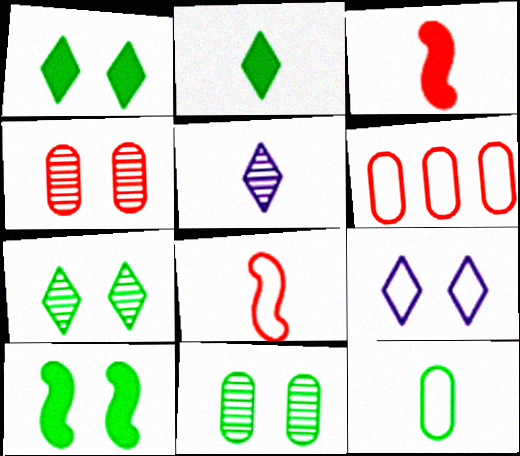[[3, 5, 12], 
[4, 9, 10], 
[5, 6, 10]]